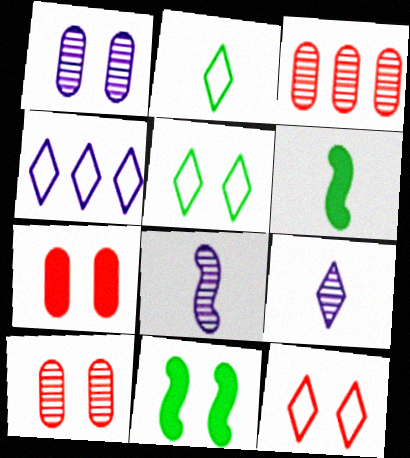[[1, 11, 12], 
[2, 4, 12], 
[4, 6, 10]]